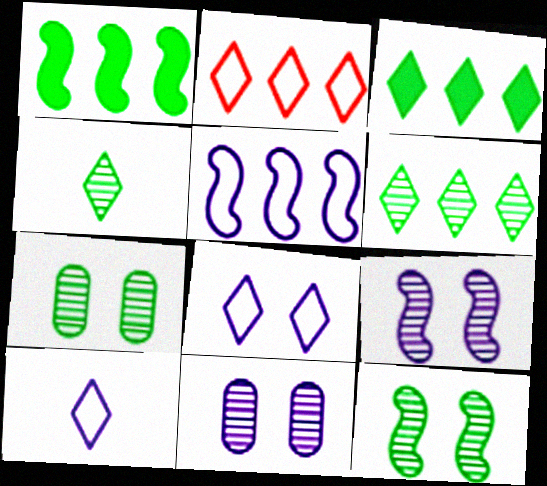[]